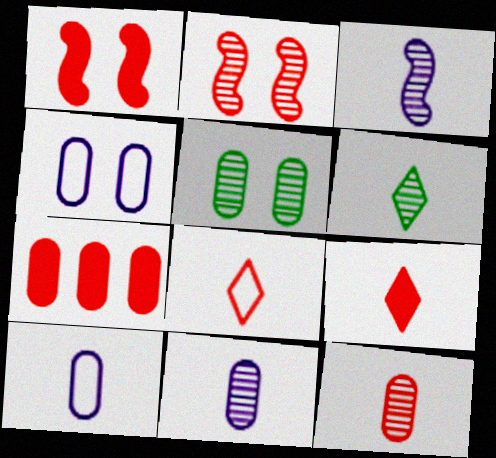[[1, 7, 9], 
[2, 7, 8], 
[3, 6, 12], 
[5, 7, 10]]